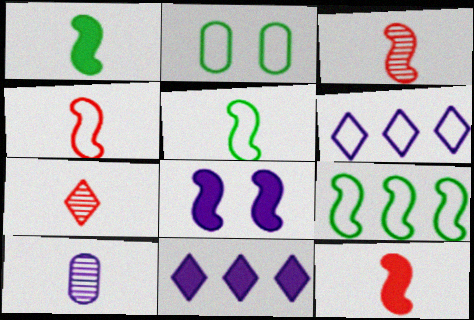[[2, 3, 11], 
[2, 4, 6], 
[3, 4, 12], 
[3, 8, 9], 
[6, 8, 10]]